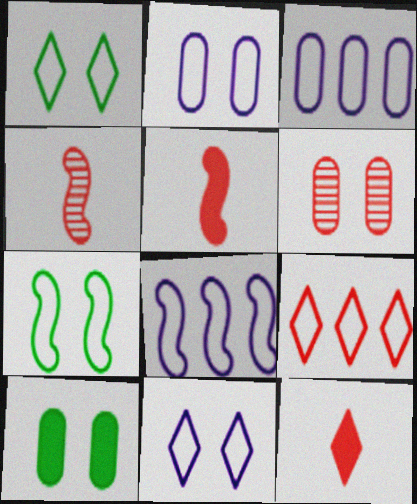[[2, 6, 10], 
[5, 6, 9]]